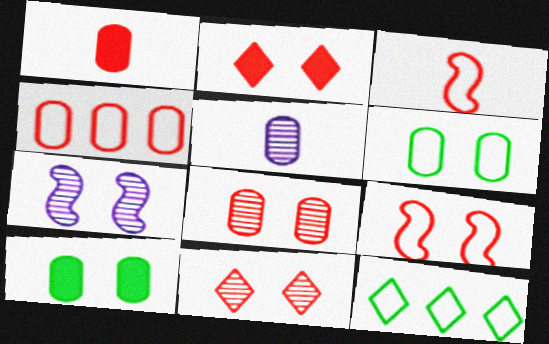[[1, 4, 8], 
[1, 7, 12], 
[2, 6, 7], 
[2, 8, 9], 
[4, 5, 10]]